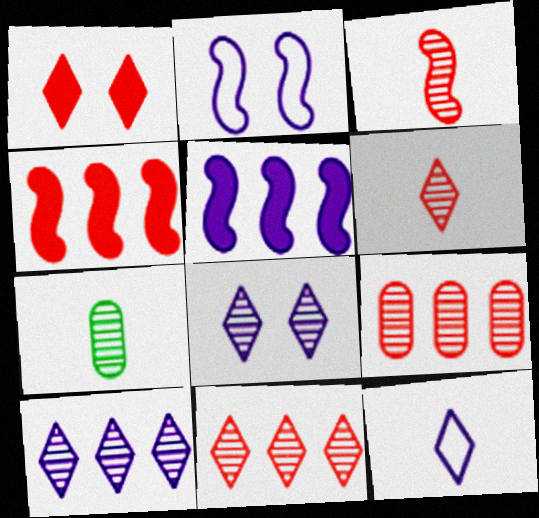[]